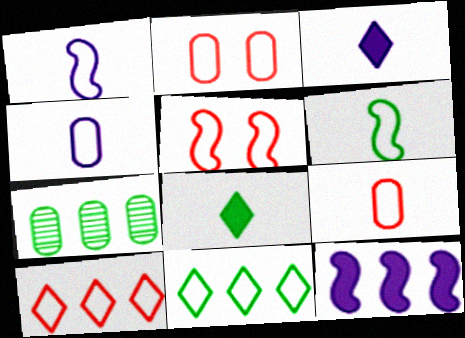[[1, 2, 11], 
[3, 5, 7], 
[4, 5, 11], 
[5, 9, 10], 
[7, 10, 12]]